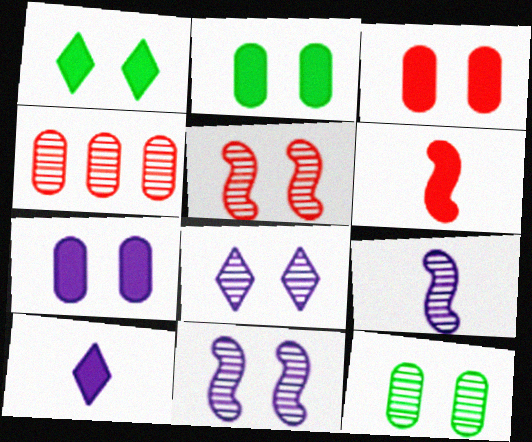[[2, 3, 7], 
[5, 8, 12]]